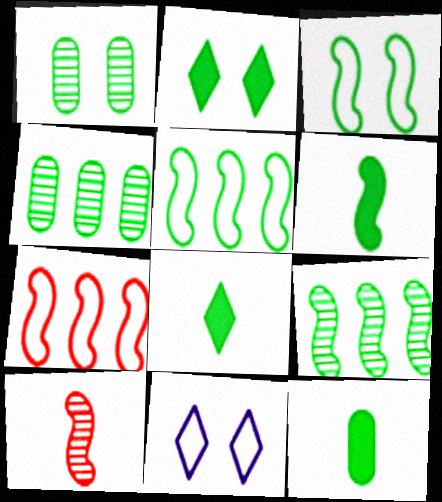[[1, 2, 3], 
[1, 5, 8], 
[3, 4, 8], 
[3, 6, 9], 
[6, 8, 12]]